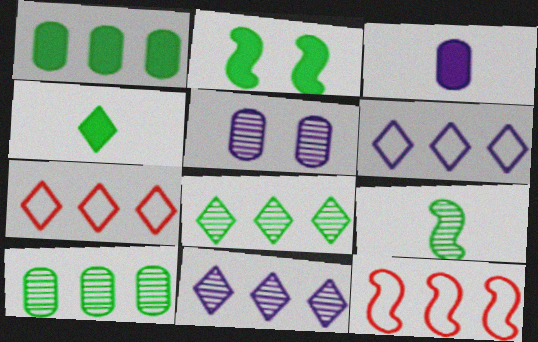[[1, 2, 4], 
[1, 11, 12], 
[4, 5, 12]]